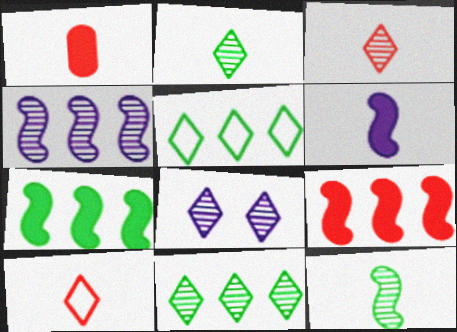[[3, 8, 11]]